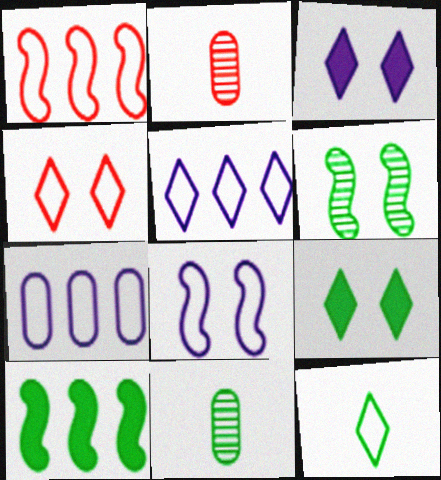[[1, 3, 11], 
[4, 5, 12]]